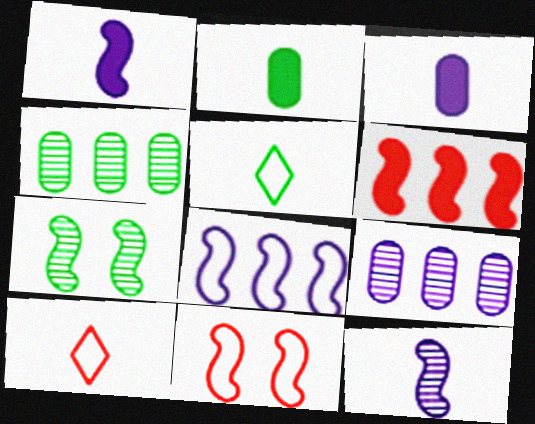[[2, 10, 12]]